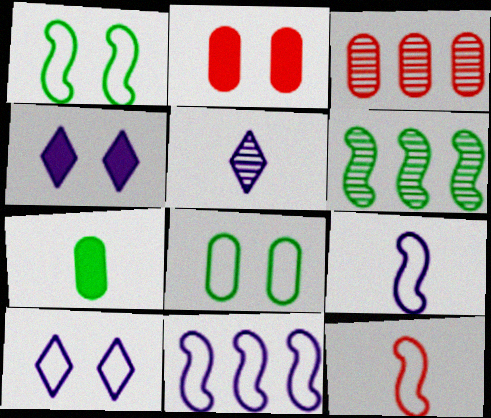[[1, 11, 12], 
[5, 7, 12]]